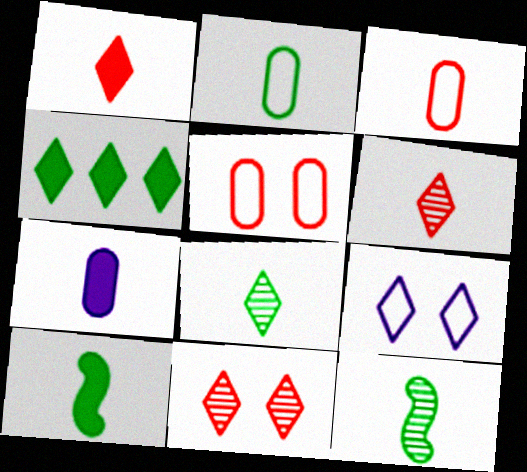[[1, 7, 10], 
[2, 8, 10], 
[4, 6, 9]]